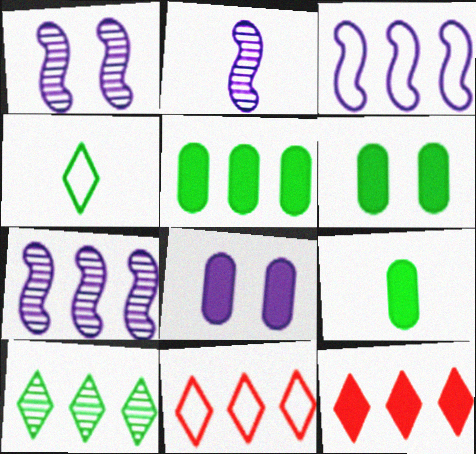[[1, 2, 7], 
[1, 9, 11], 
[2, 6, 11], 
[5, 6, 9], 
[5, 7, 11]]